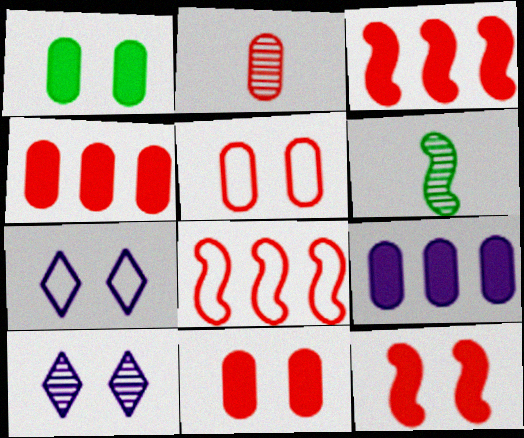[[2, 4, 5], 
[4, 6, 7]]